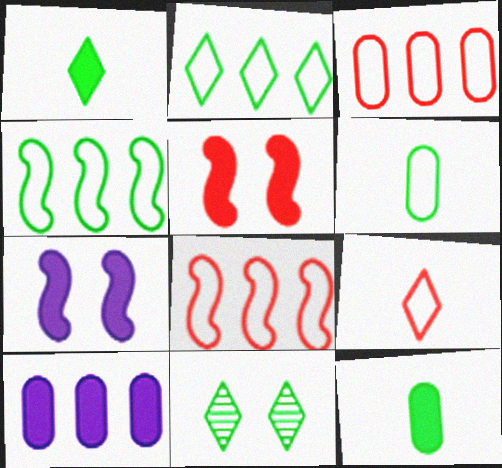[[1, 2, 11], 
[1, 5, 10], 
[4, 11, 12]]